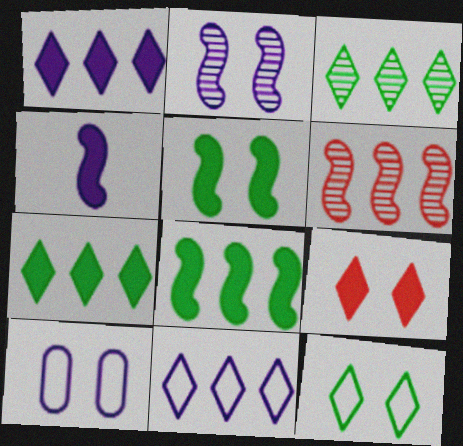[]